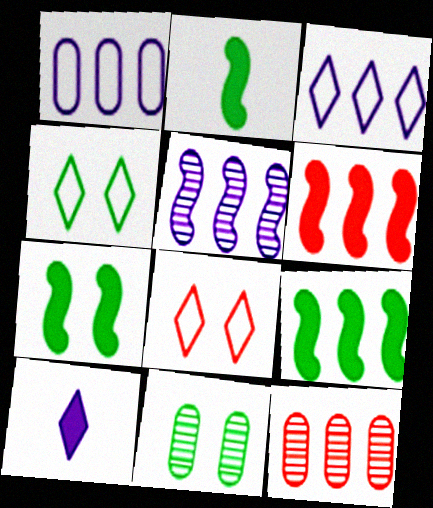[[2, 7, 9], 
[3, 9, 12], 
[4, 7, 11]]